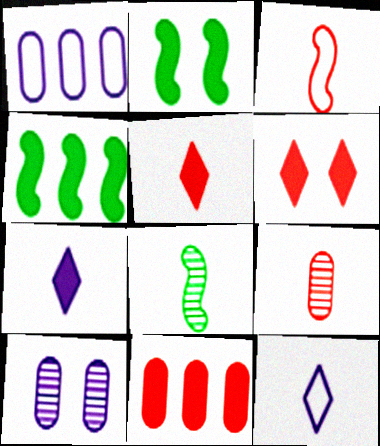[[1, 6, 8], 
[2, 7, 11], 
[3, 5, 9]]